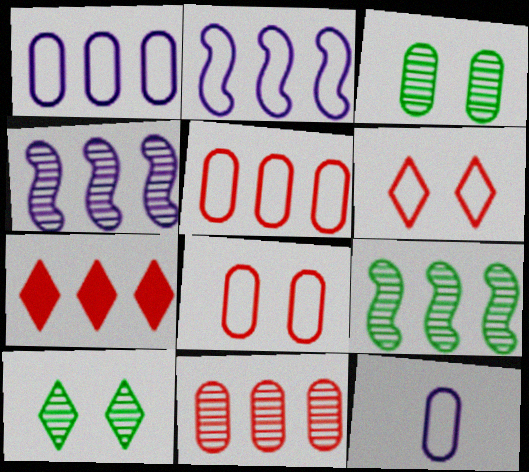[[1, 7, 9]]